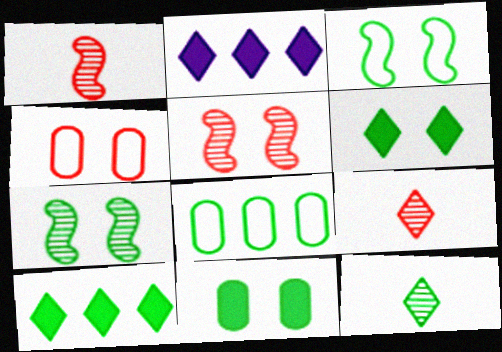[]